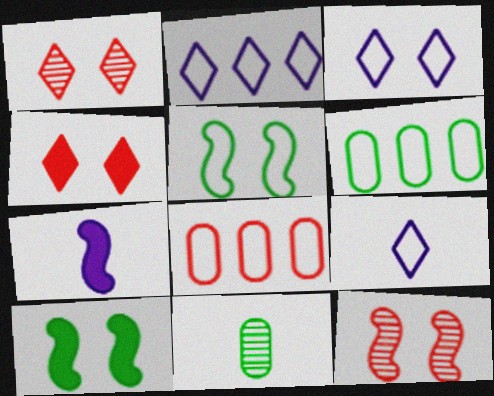[[1, 6, 7], 
[2, 3, 9], 
[5, 8, 9]]